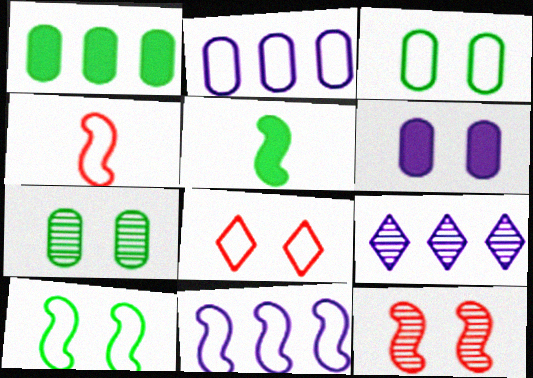[[4, 10, 11], 
[5, 11, 12]]